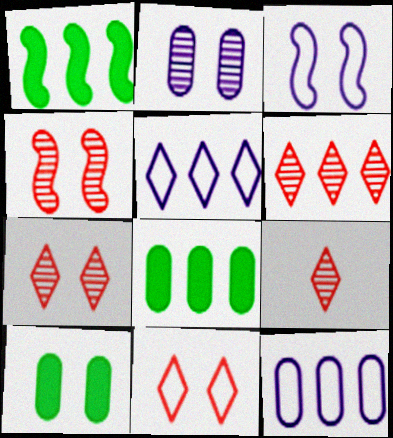[[1, 6, 12], 
[3, 7, 10], 
[3, 8, 9], 
[6, 7, 9]]